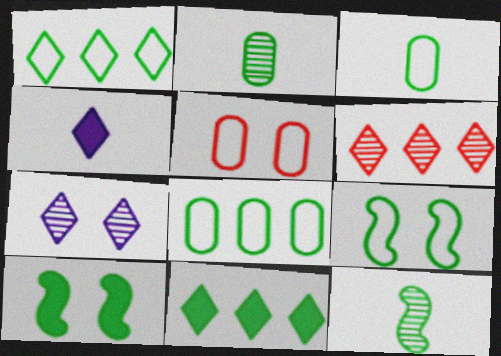[[1, 2, 10], 
[1, 3, 9], 
[2, 9, 11], 
[5, 7, 10]]